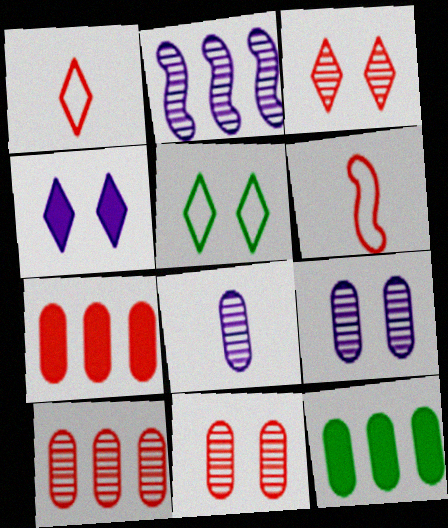[[3, 4, 5], 
[3, 6, 7]]